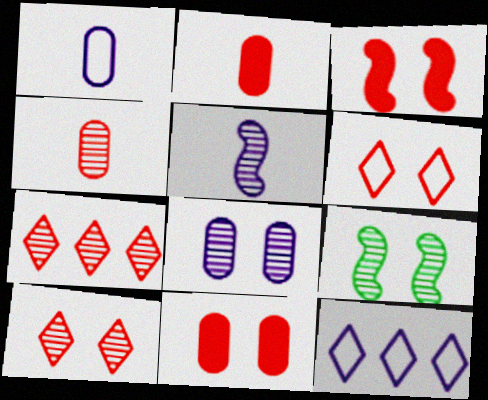[[2, 9, 12], 
[8, 9, 10]]